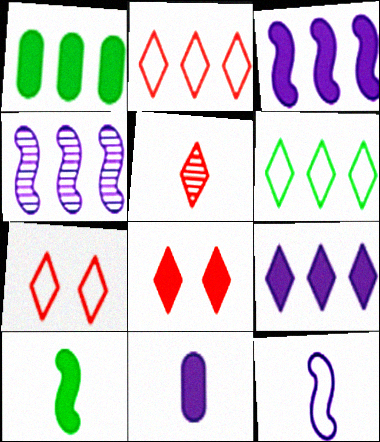[[1, 2, 4], 
[2, 5, 8]]